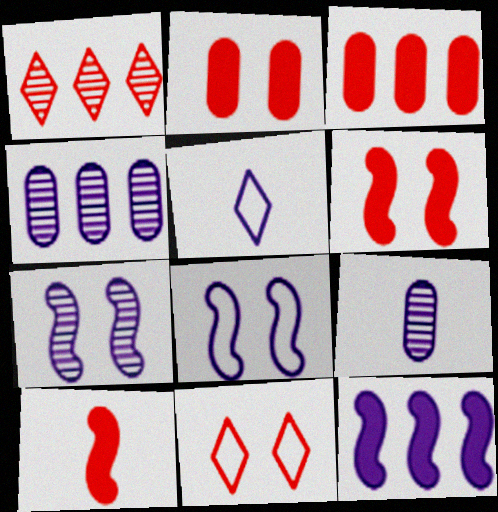[]